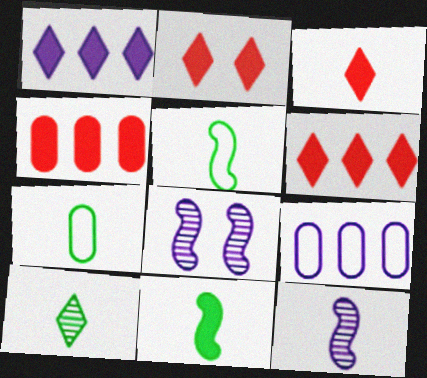[[2, 3, 6], 
[3, 7, 12], 
[6, 7, 8], 
[7, 10, 11]]